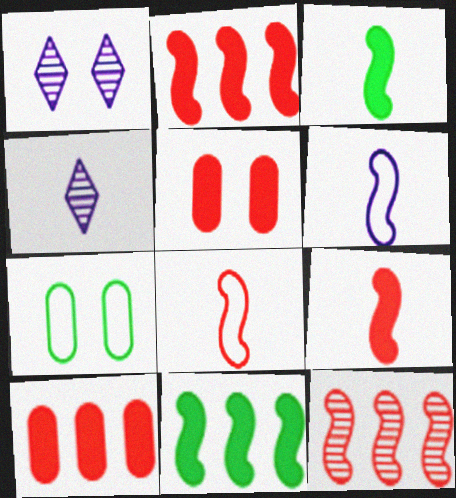[[2, 4, 7]]